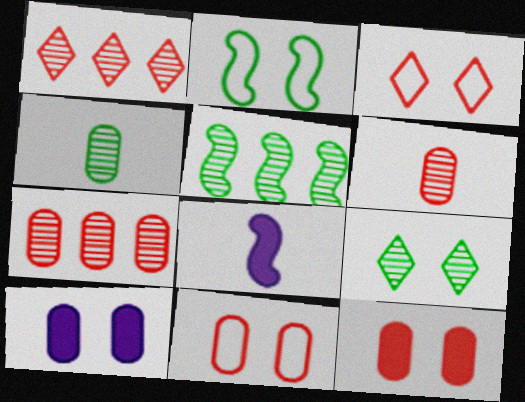[[4, 5, 9]]